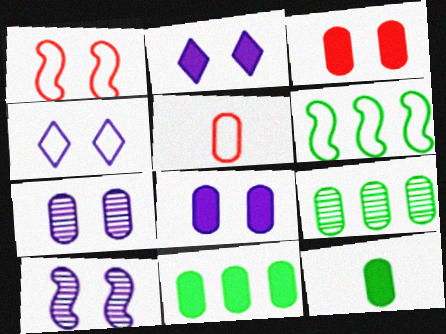[[4, 5, 6], 
[4, 8, 10], 
[5, 7, 11], 
[5, 8, 9]]